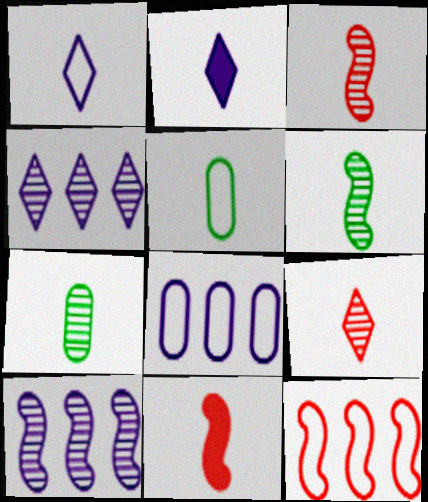[[1, 7, 11], 
[2, 3, 5]]